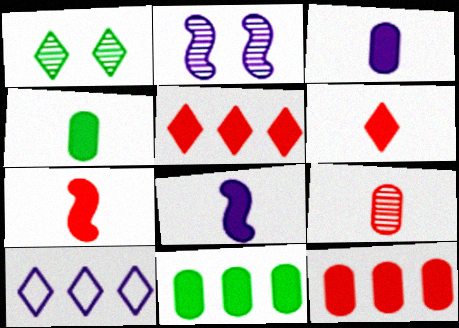[[1, 6, 10], 
[2, 3, 10], 
[4, 6, 8]]